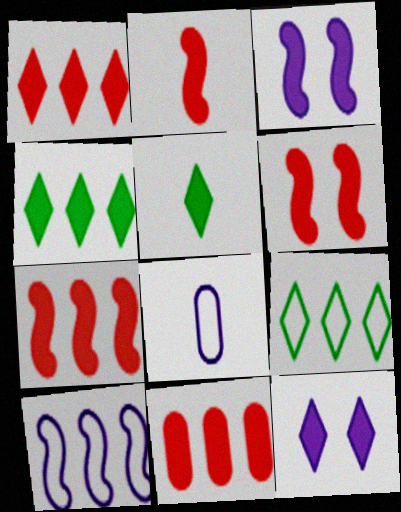[[1, 5, 12], 
[1, 7, 11], 
[2, 6, 7], 
[3, 5, 11]]